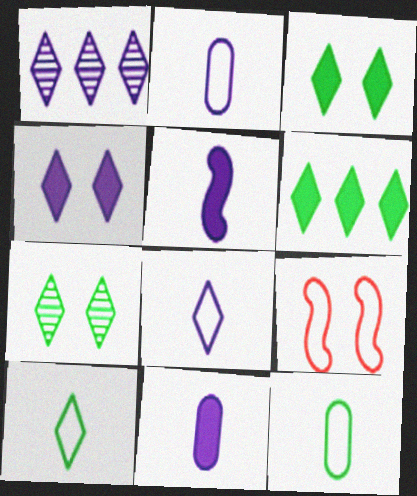[[1, 4, 8], 
[6, 7, 10]]